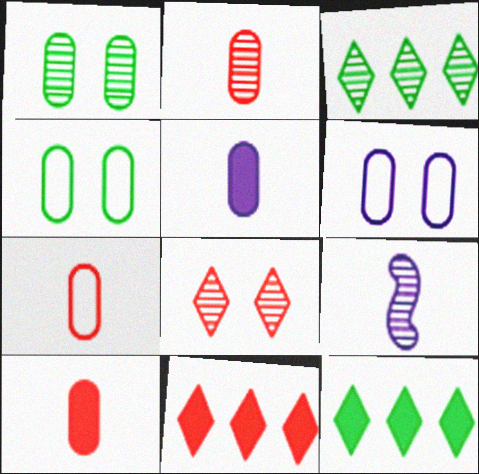[[2, 7, 10], 
[4, 9, 11]]